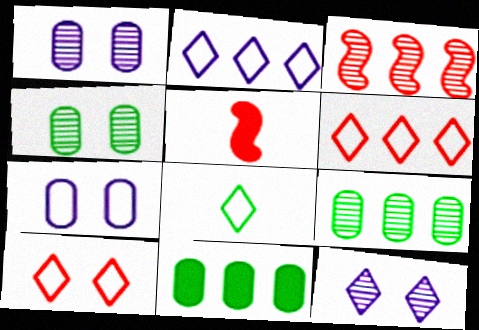[[2, 3, 11], 
[2, 4, 5], 
[2, 8, 10]]